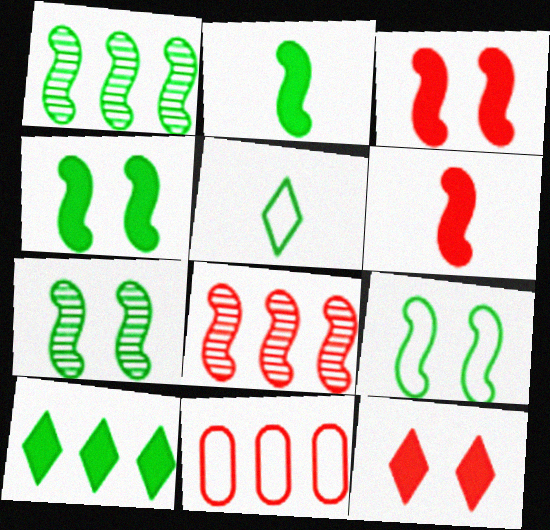[[1, 2, 9], 
[4, 7, 9]]